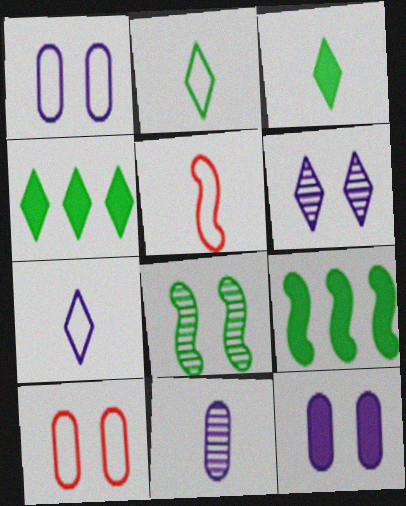[[3, 5, 11]]